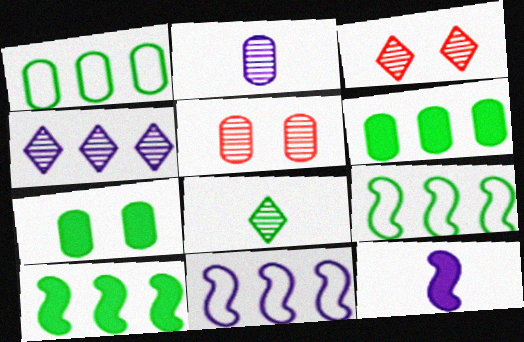[[1, 3, 12], 
[3, 4, 8], 
[7, 8, 9]]